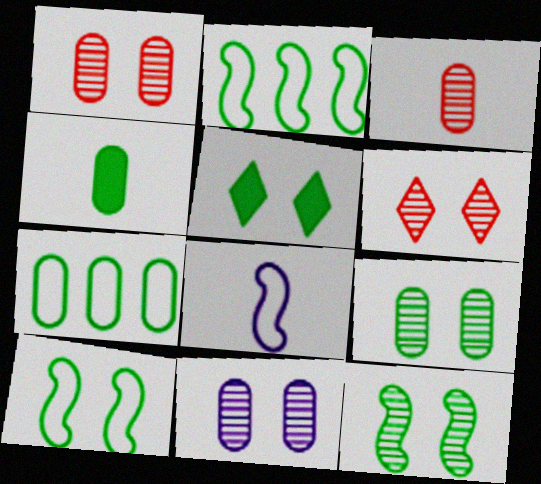[[1, 9, 11], 
[4, 7, 9], 
[5, 9, 10], 
[6, 11, 12]]